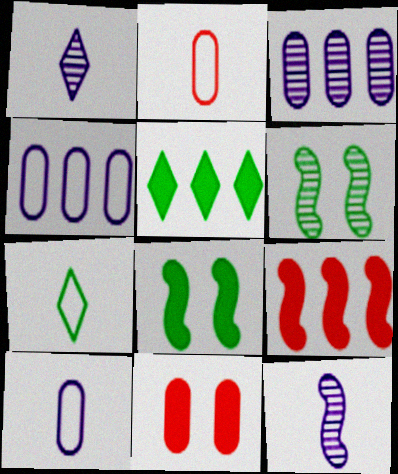[]